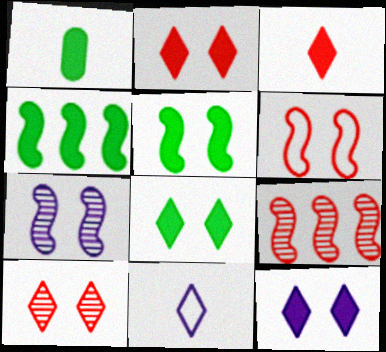[[1, 4, 8], 
[2, 8, 12], 
[5, 6, 7]]